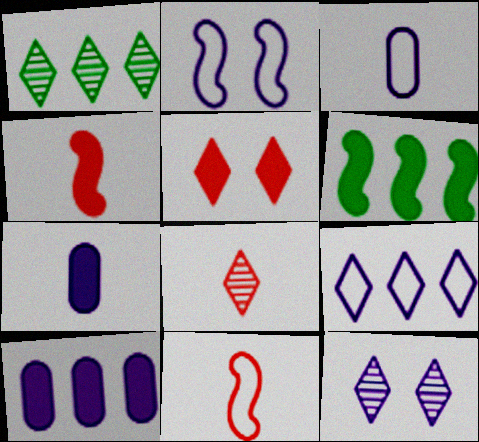[[1, 8, 12], 
[2, 3, 9], 
[5, 6, 7]]